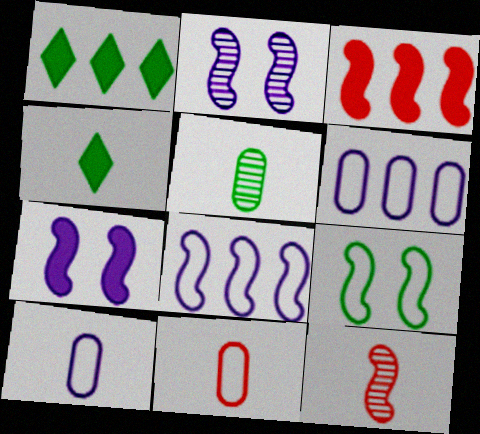[[1, 2, 11], 
[1, 5, 9], 
[4, 10, 12]]